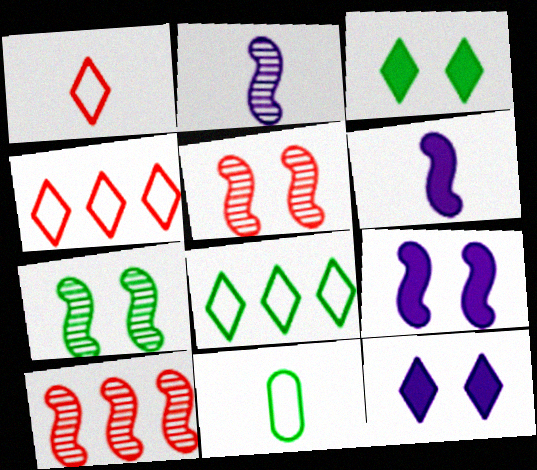[[2, 7, 10], 
[10, 11, 12]]